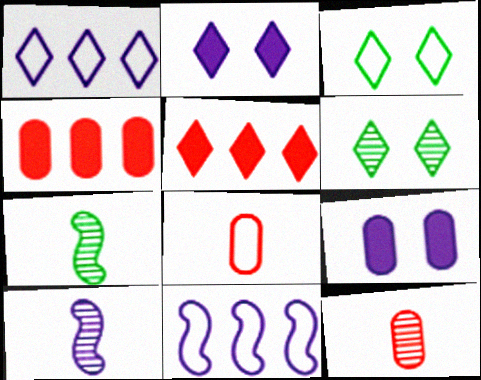[[1, 9, 10], 
[3, 4, 10], 
[3, 8, 11]]